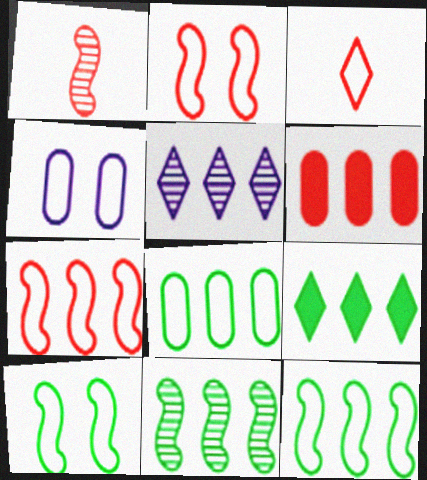[[1, 4, 9], 
[3, 4, 12], 
[5, 6, 12], 
[8, 9, 11]]